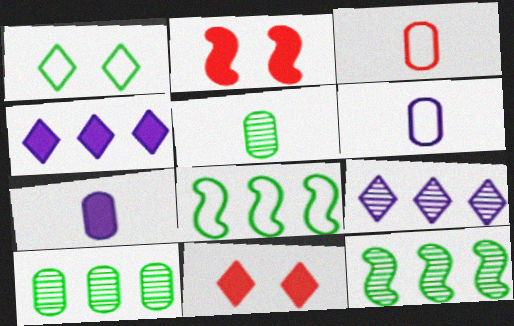[[3, 5, 7], 
[6, 11, 12]]